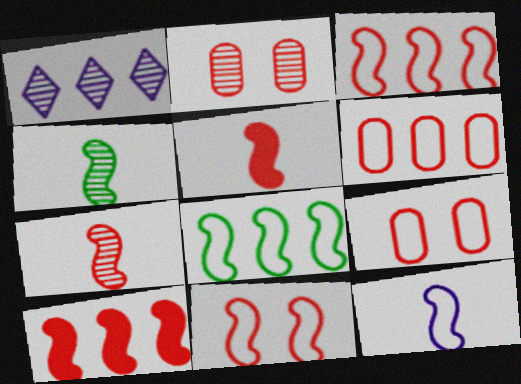[[1, 2, 4], 
[4, 5, 12], 
[7, 10, 11], 
[8, 11, 12]]